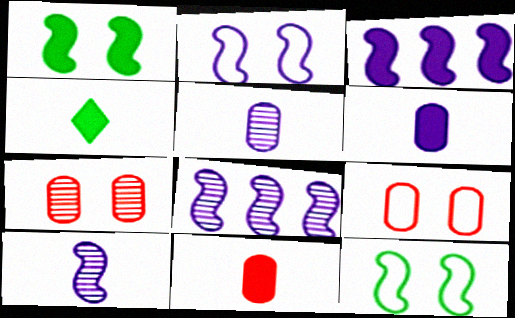[[2, 3, 10], 
[4, 8, 9]]